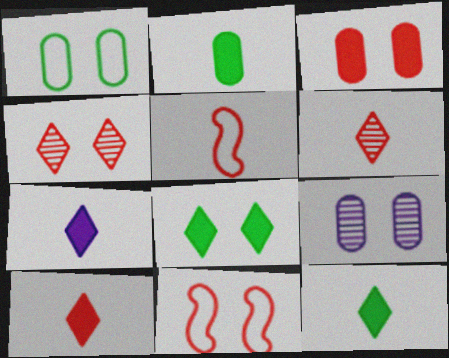[[1, 3, 9], 
[3, 4, 11], 
[7, 10, 12], 
[8, 9, 11]]